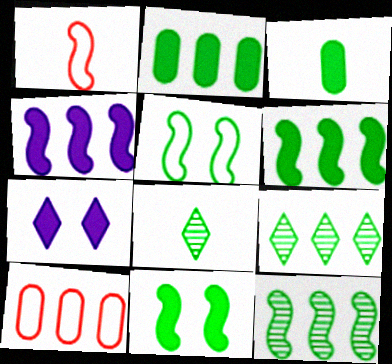[[2, 5, 8], 
[3, 5, 9], 
[4, 9, 10]]